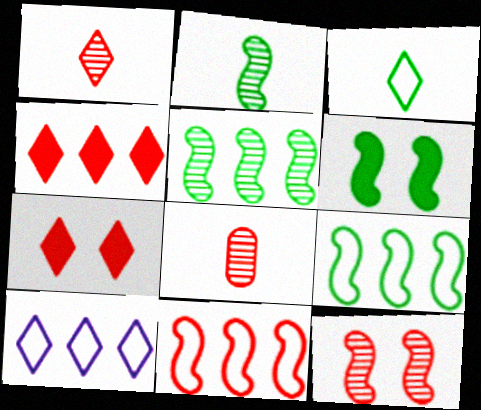[[2, 6, 9], 
[6, 8, 10], 
[7, 8, 11]]